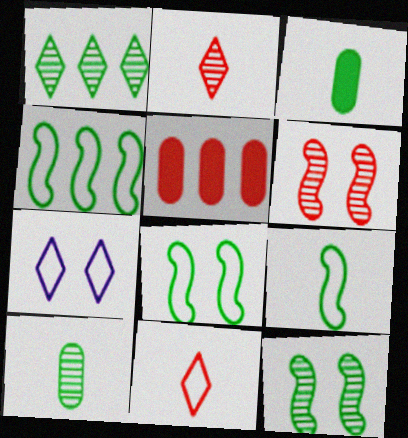[[1, 3, 8], 
[1, 10, 12], 
[4, 8, 9], 
[5, 6, 11]]